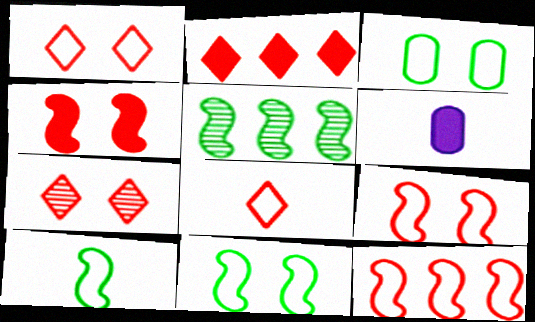[[1, 5, 6], 
[2, 7, 8]]